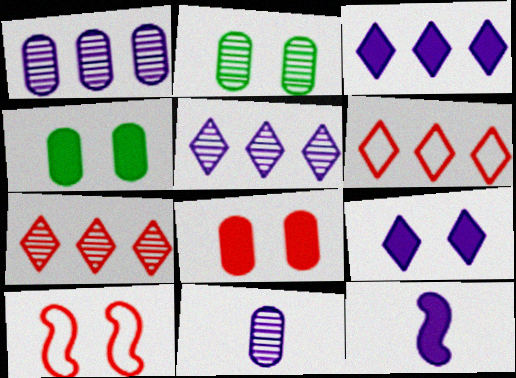[[2, 6, 12], 
[2, 9, 10]]